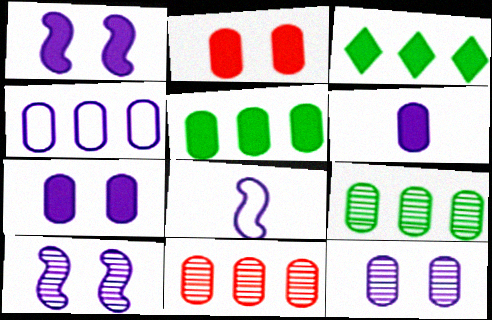[[2, 5, 6], 
[4, 5, 11], 
[4, 6, 12]]